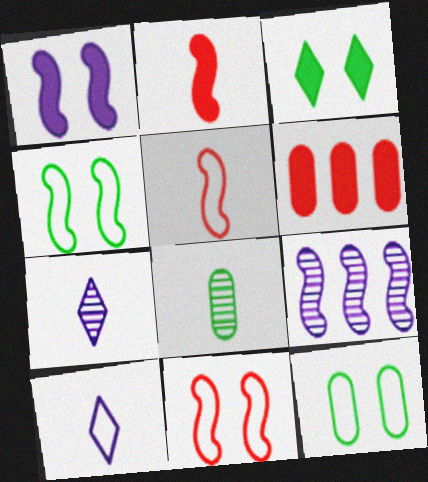[[2, 4, 9], 
[2, 8, 10], 
[4, 6, 7]]